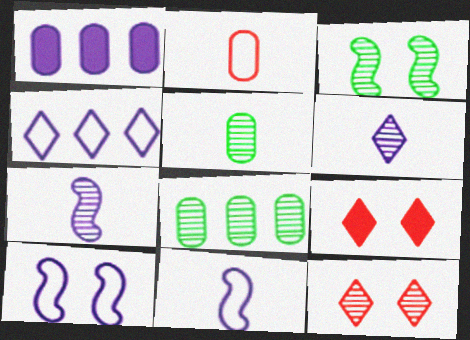[[1, 6, 10], 
[7, 8, 12], 
[8, 9, 11]]